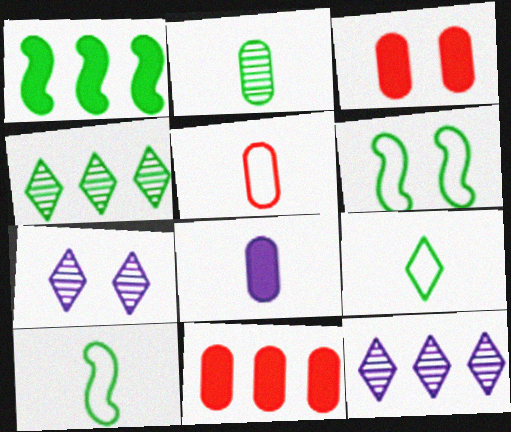[[1, 5, 7], 
[2, 5, 8], 
[3, 6, 7], 
[3, 10, 12], 
[7, 10, 11]]